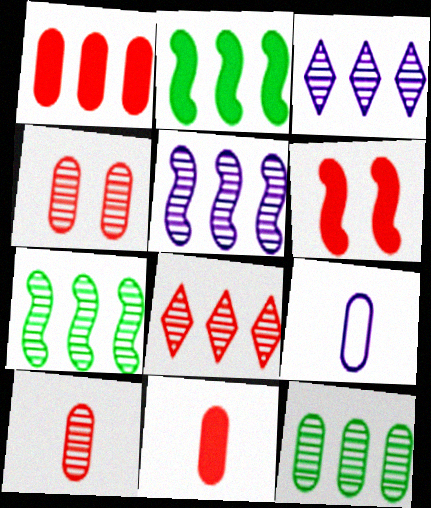[[5, 8, 12]]